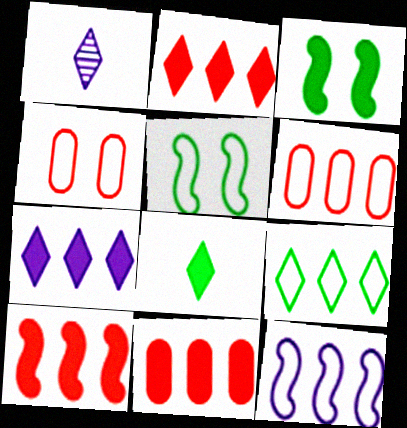[[1, 3, 6], 
[1, 5, 11], 
[2, 10, 11], 
[6, 9, 12]]